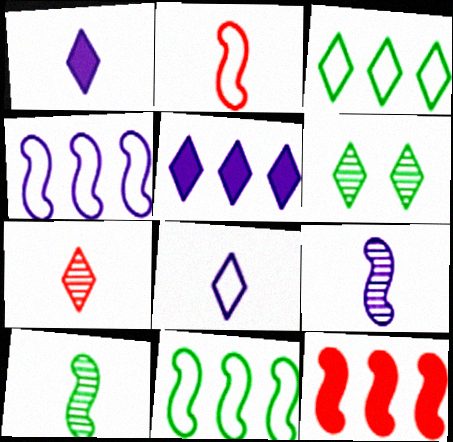[]